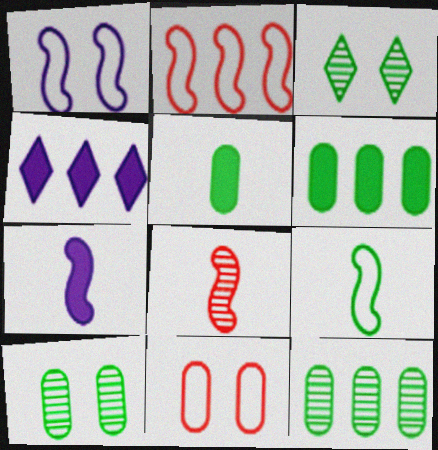[[1, 2, 9], 
[2, 4, 12], 
[3, 6, 9], 
[7, 8, 9]]